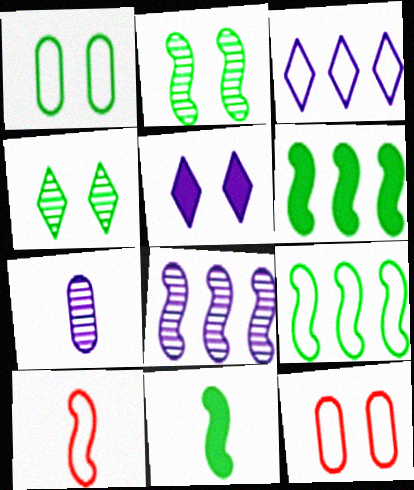[[1, 3, 10], 
[2, 5, 12], 
[2, 9, 11]]